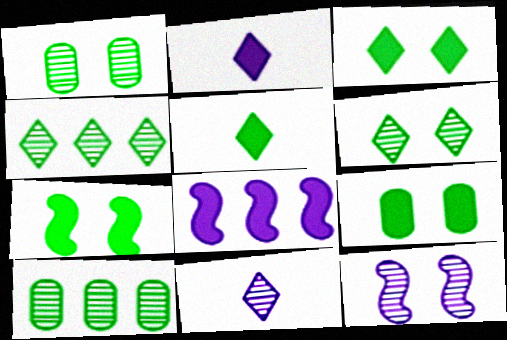[[3, 7, 9]]